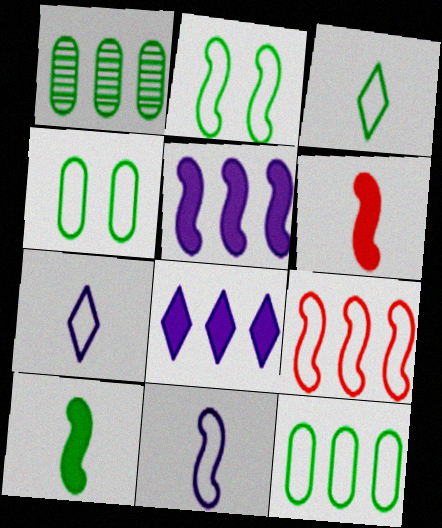[[1, 8, 9], 
[2, 3, 12], 
[2, 9, 11], 
[4, 7, 9]]